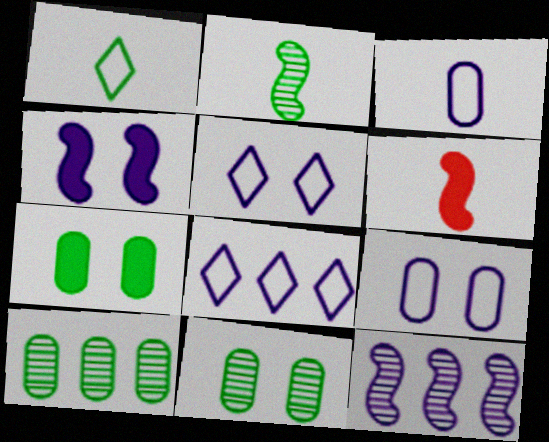[[5, 6, 10], 
[6, 8, 11]]